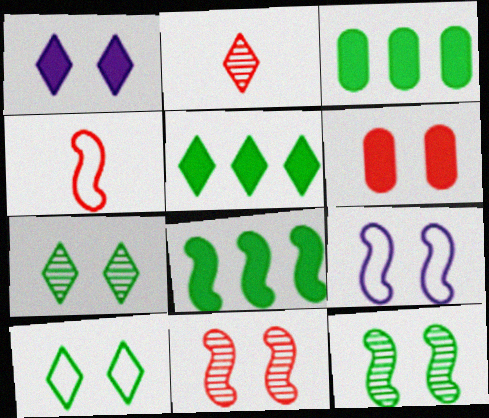[[2, 3, 9], 
[3, 5, 8], 
[6, 7, 9]]